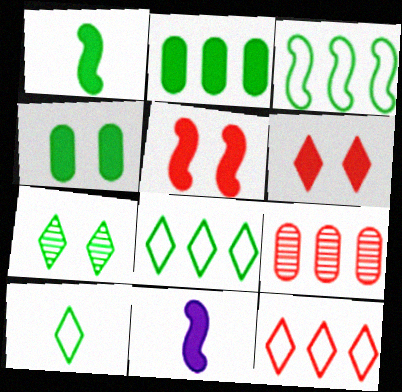[[2, 6, 11]]